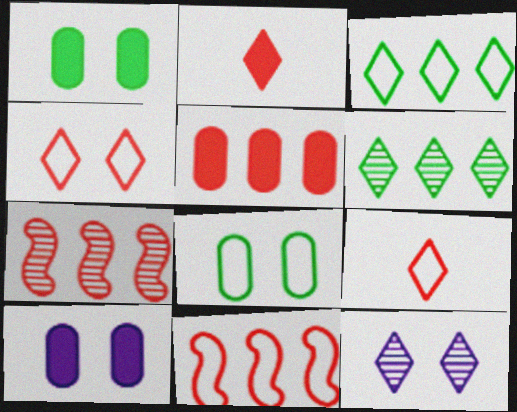[[2, 3, 12]]